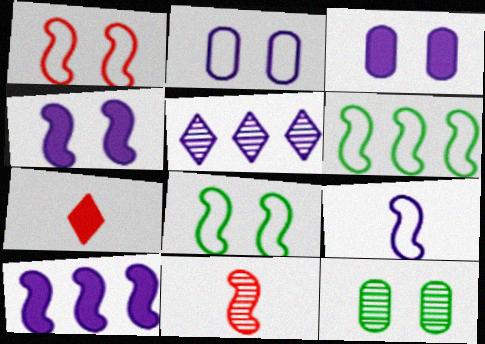[[1, 6, 9], 
[3, 5, 9], 
[4, 6, 11], 
[5, 11, 12], 
[8, 10, 11]]